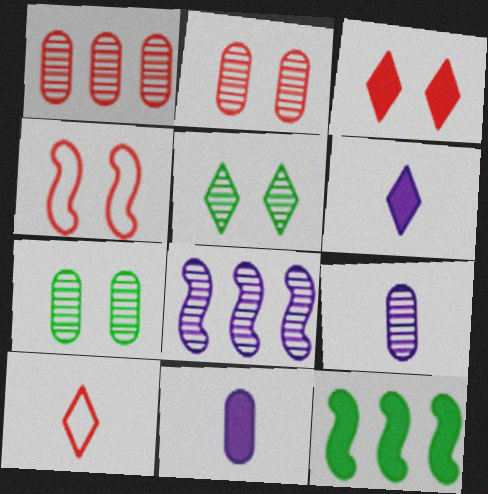[[1, 7, 9], 
[2, 3, 4], 
[3, 11, 12]]